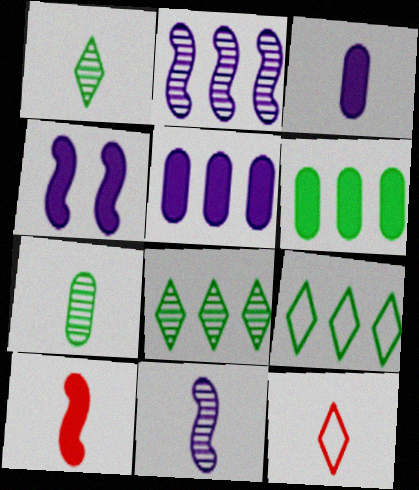[]